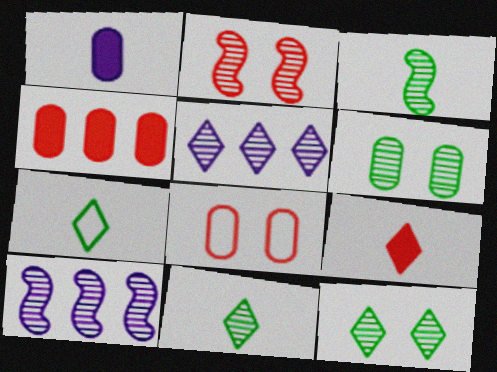[[2, 3, 10]]